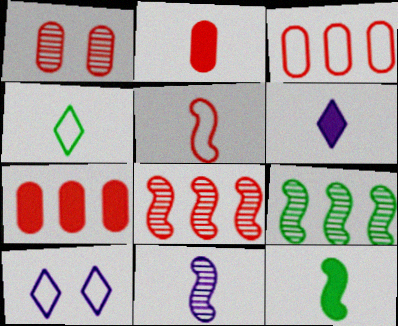[[1, 2, 3], 
[2, 4, 11], 
[2, 6, 12], 
[2, 9, 10], 
[5, 11, 12]]